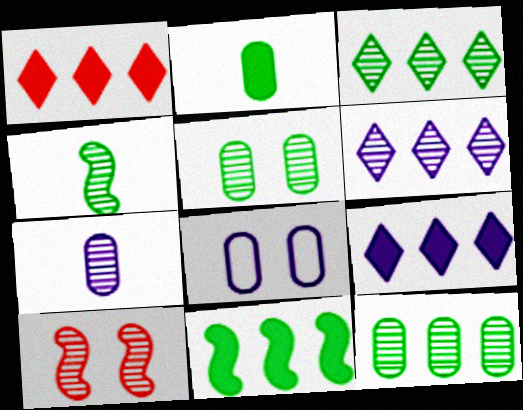[[1, 4, 8], 
[3, 4, 5], 
[3, 7, 10]]